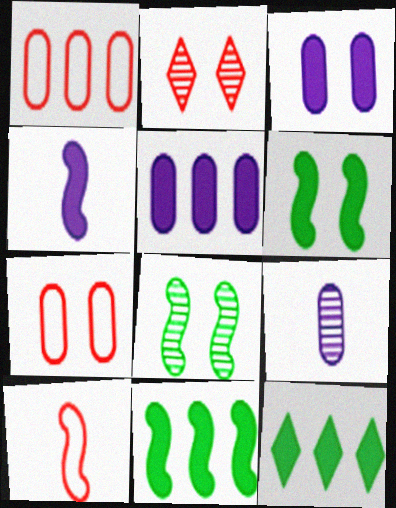[]